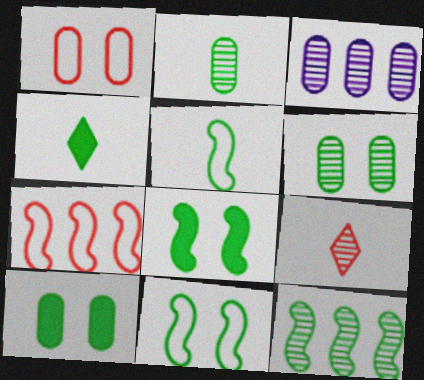[[2, 4, 5], 
[5, 8, 12]]